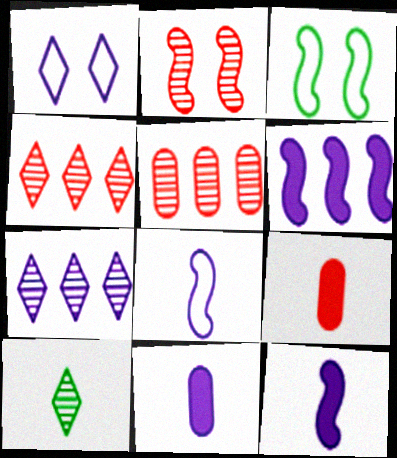[[3, 4, 11], 
[3, 7, 9], 
[8, 9, 10]]